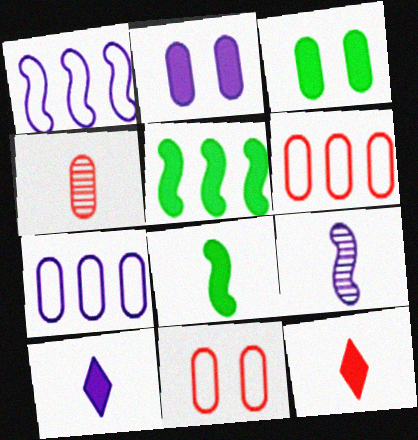[[2, 5, 12], 
[3, 4, 7]]